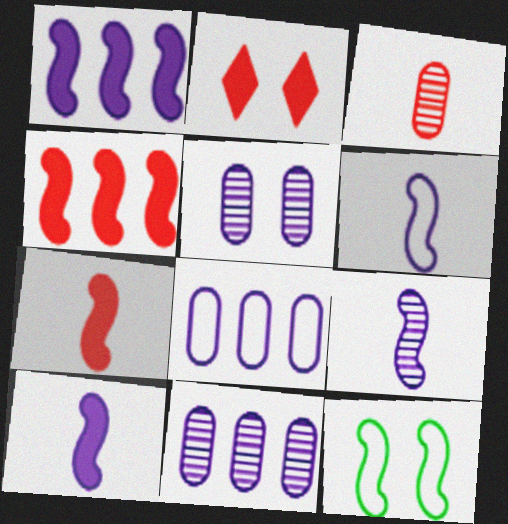[[2, 5, 12], 
[4, 9, 12], 
[6, 9, 10]]